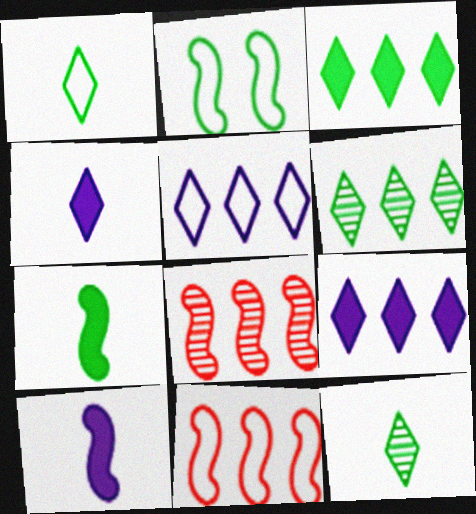[[2, 8, 10]]